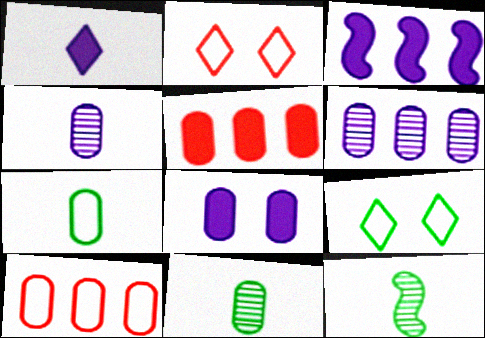[[1, 3, 8], 
[2, 3, 11], 
[8, 10, 11]]